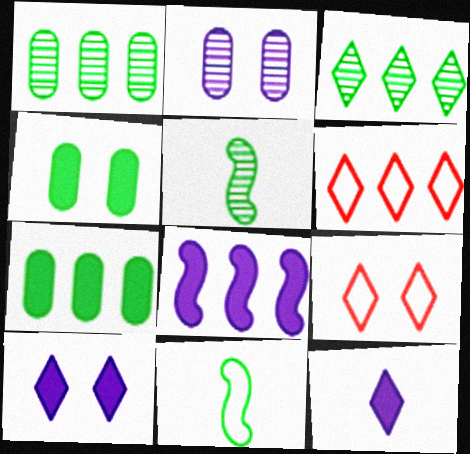[[1, 6, 8], 
[3, 4, 11], 
[3, 9, 12]]